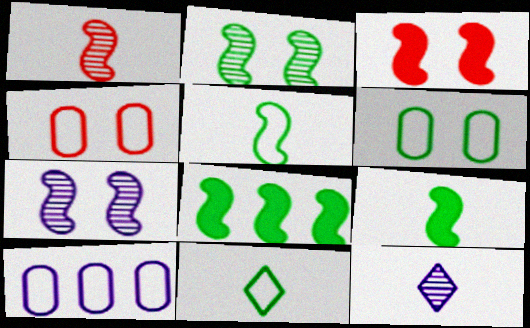[[2, 5, 8], 
[4, 8, 12]]